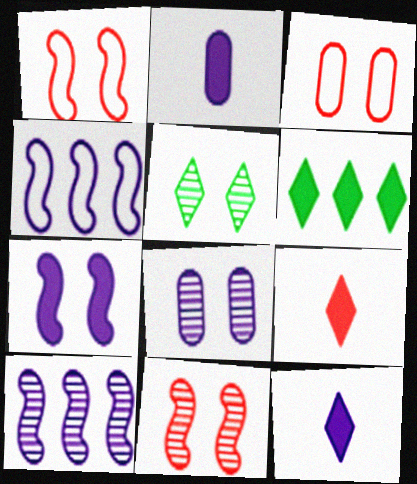[[3, 5, 7], 
[4, 8, 12], 
[5, 8, 11]]